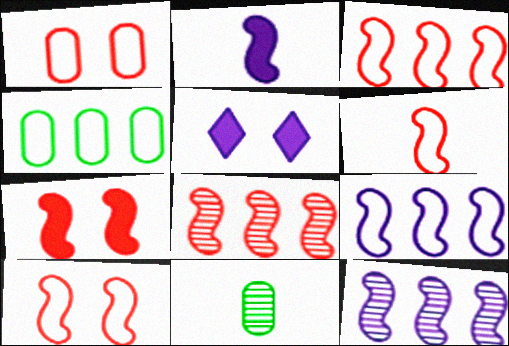[[3, 5, 11], 
[3, 6, 10], 
[6, 7, 8]]